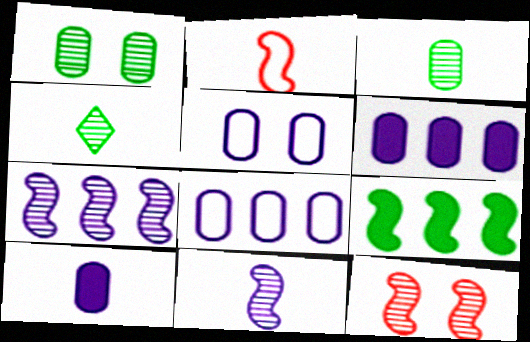[[2, 4, 10]]